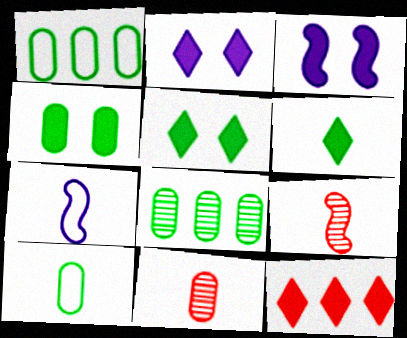[[1, 2, 9], 
[2, 6, 12], 
[4, 8, 10], 
[6, 7, 11]]